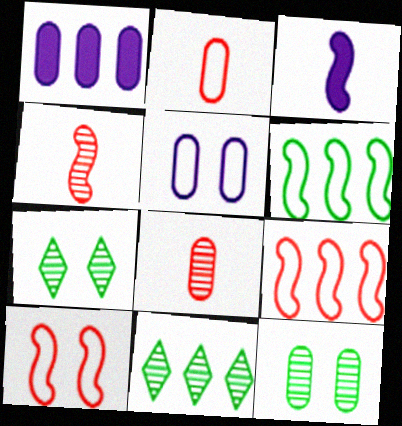[[1, 2, 12], 
[1, 9, 11]]